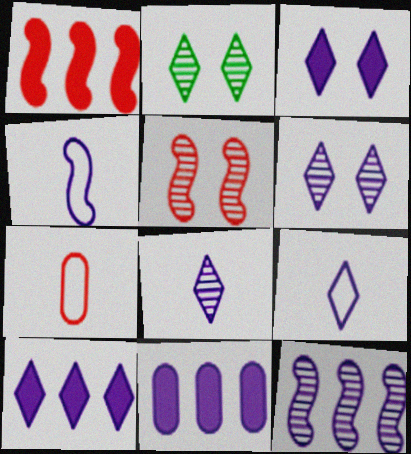[[4, 6, 11], 
[6, 9, 10]]